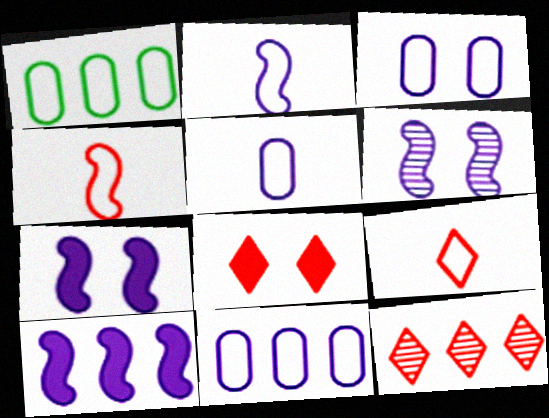[[1, 10, 12], 
[2, 6, 10], 
[3, 5, 11], 
[8, 9, 12]]